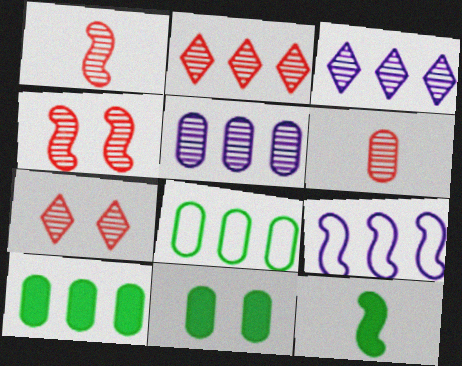[[2, 4, 6], 
[2, 9, 10], 
[4, 9, 12]]